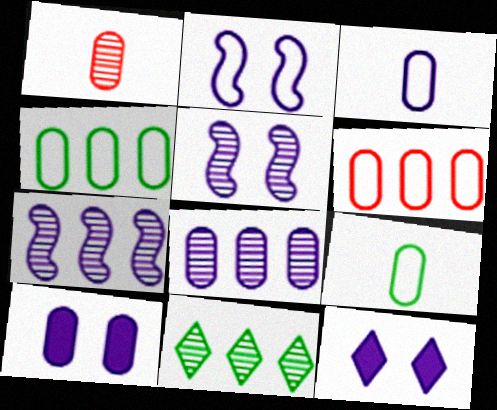[[1, 4, 10], 
[1, 5, 11], 
[3, 7, 12], 
[3, 8, 10]]